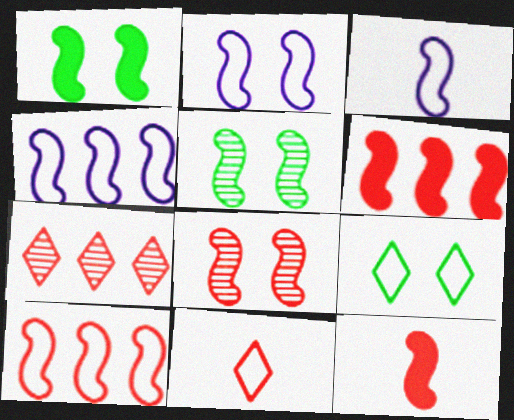[[1, 2, 8], 
[2, 3, 4], 
[3, 5, 6], 
[4, 5, 12], 
[8, 10, 12]]